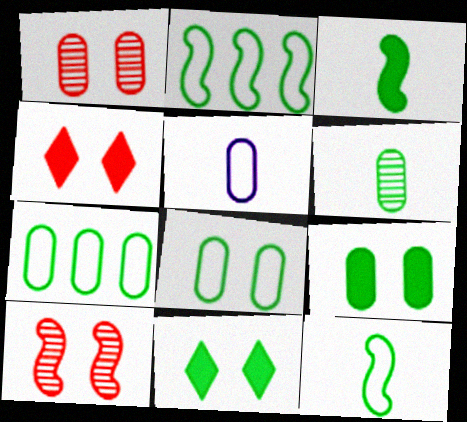[[2, 6, 11], 
[6, 7, 9]]